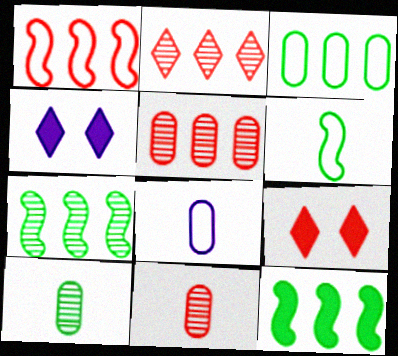[[1, 4, 10], 
[1, 9, 11], 
[4, 5, 6], 
[7, 8, 9]]